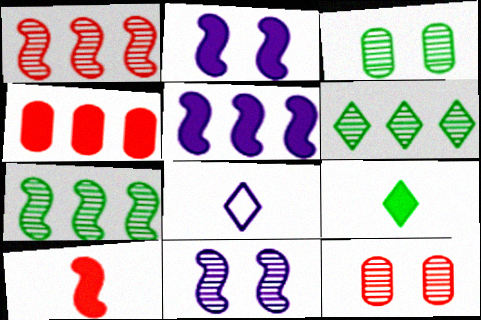[[2, 4, 9]]